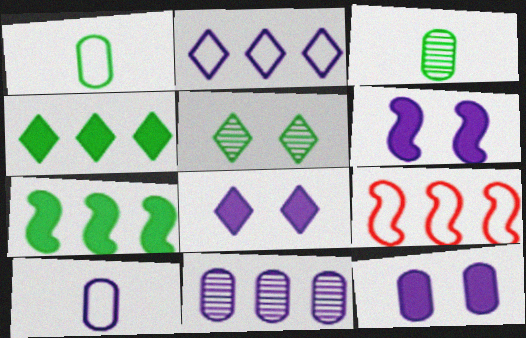[[1, 5, 7], 
[3, 8, 9], 
[4, 9, 11], 
[6, 8, 12], 
[10, 11, 12]]